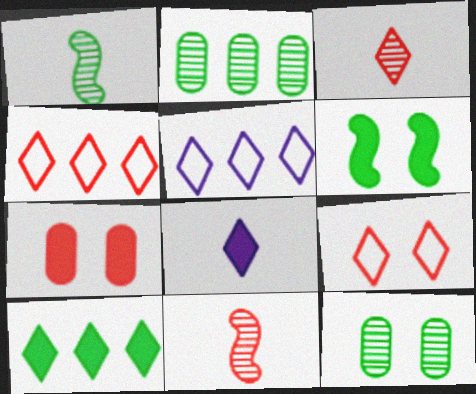[[1, 5, 7], 
[4, 7, 11]]